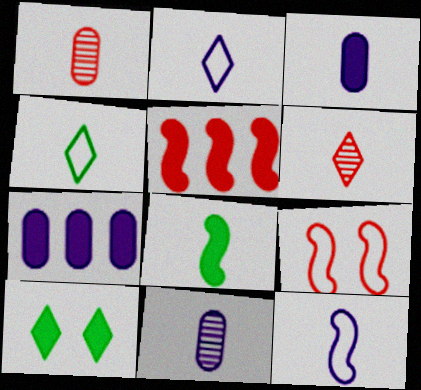[[1, 2, 8], 
[3, 5, 10]]